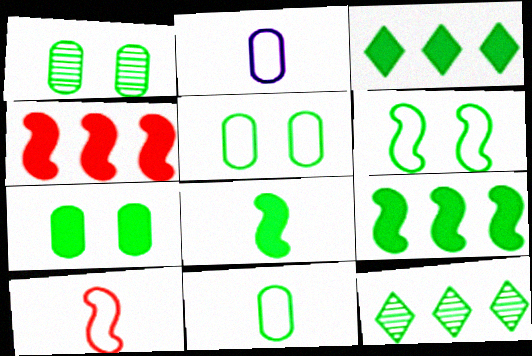[[1, 5, 7], 
[3, 7, 8], 
[5, 8, 12]]